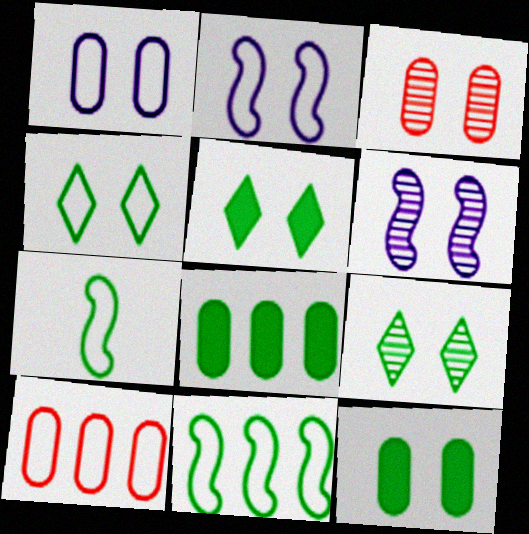[[1, 3, 12], 
[2, 3, 5], 
[3, 6, 9], 
[4, 5, 9], 
[7, 8, 9]]